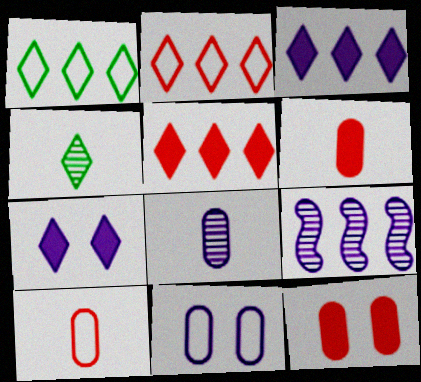[[2, 4, 7]]